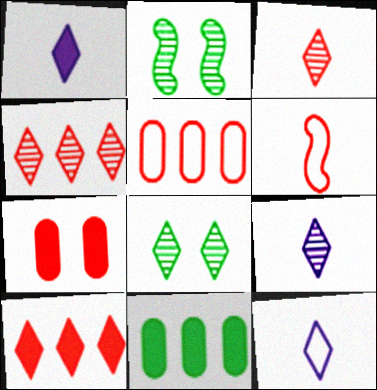[[1, 2, 5], 
[1, 9, 12], 
[4, 6, 7], 
[4, 8, 9], 
[8, 10, 12]]